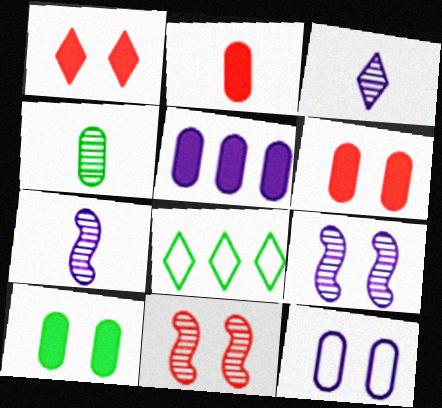[[1, 3, 8], 
[2, 5, 10], 
[2, 8, 9], 
[6, 7, 8]]